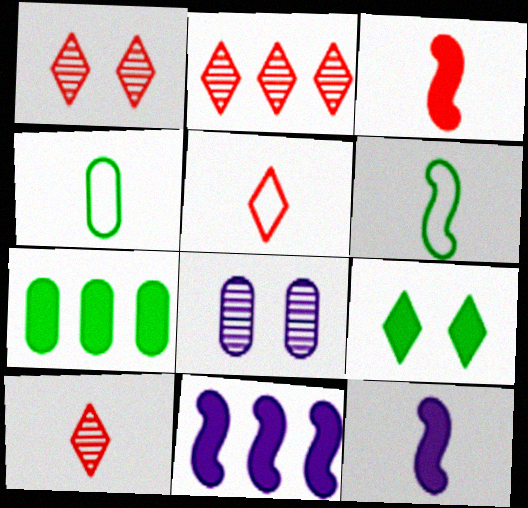[[1, 2, 10], 
[1, 4, 11], 
[4, 10, 12]]